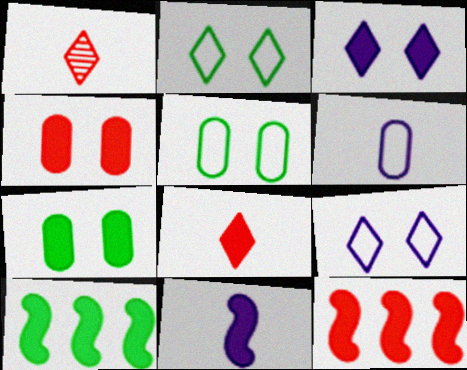[[4, 8, 12]]